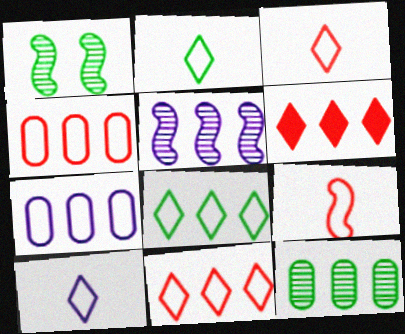[[2, 3, 10]]